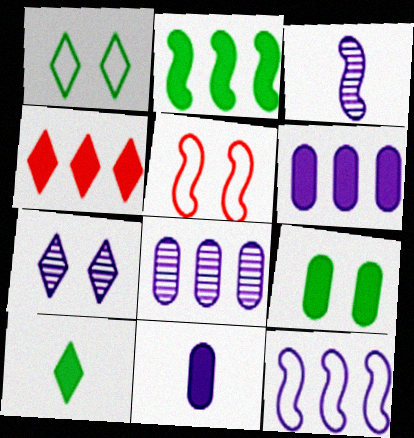[[2, 3, 5], 
[2, 4, 6], 
[2, 9, 10], 
[3, 7, 8], 
[5, 7, 9], 
[5, 8, 10], 
[7, 11, 12]]